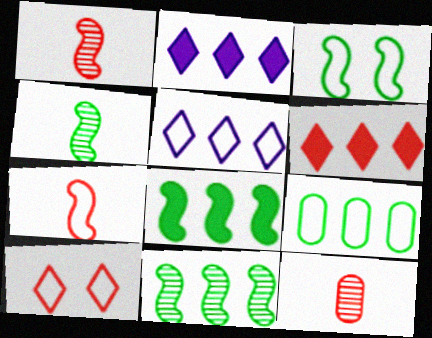[[2, 3, 12], 
[3, 4, 8]]